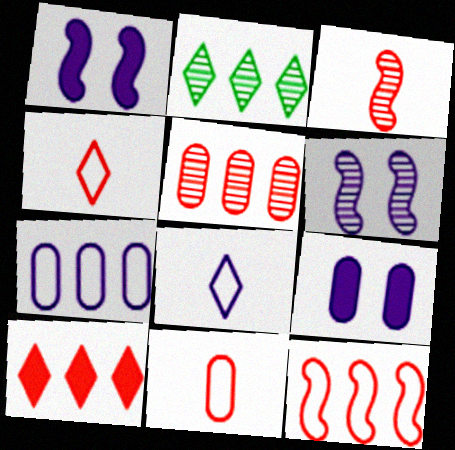[[1, 2, 11], 
[5, 10, 12]]